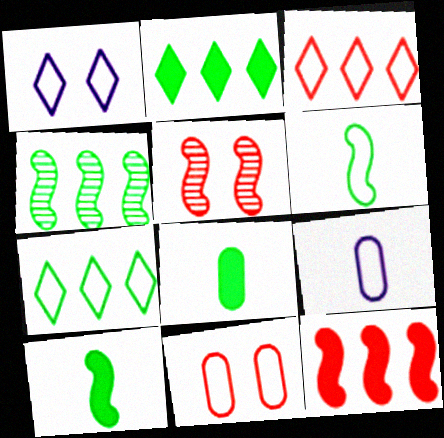[[2, 5, 9]]